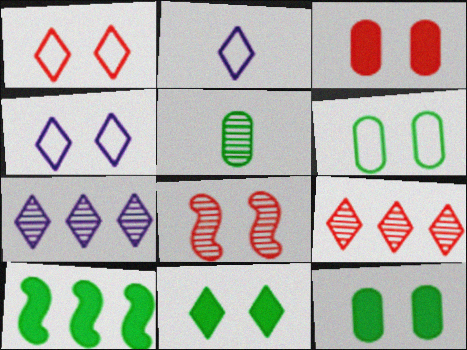[[1, 3, 8], 
[2, 9, 11], 
[4, 8, 12], 
[5, 7, 8]]